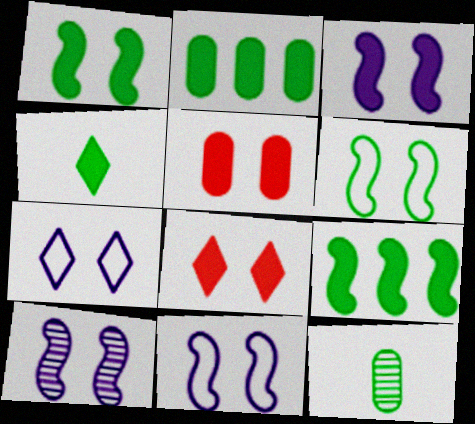[[1, 2, 4], 
[3, 10, 11]]